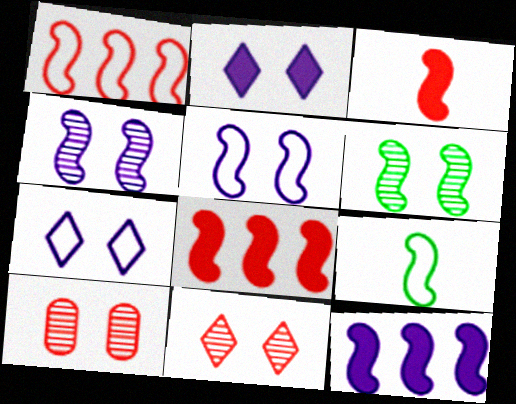[[1, 5, 9], 
[4, 8, 9]]